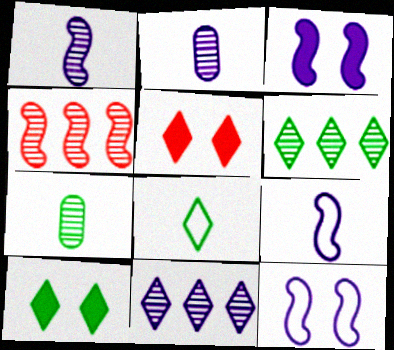[[5, 8, 11], 
[6, 8, 10]]